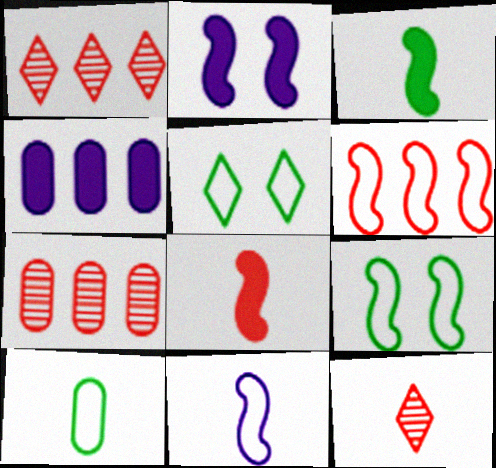[[1, 2, 10], 
[4, 9, 12], 
[6, 9, 11]]